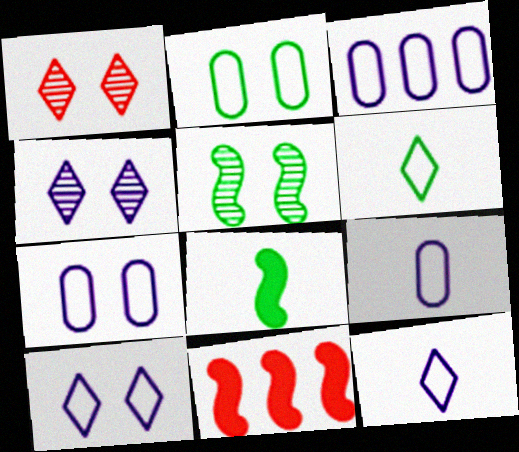[[1, 3, 8], 
[3, 7, 9]]